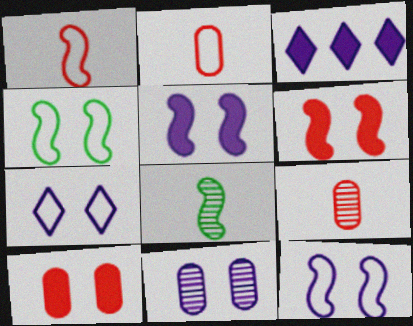[[3, 4, 9], 
[5, 7, 11]]